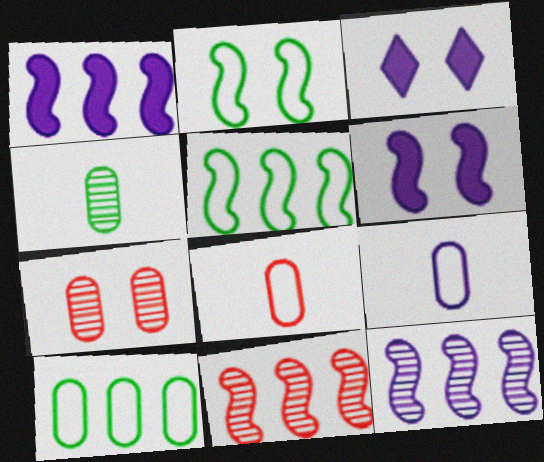[[1, 5, 11], 
[2, 3, 7], 
[3, 9, 12]]